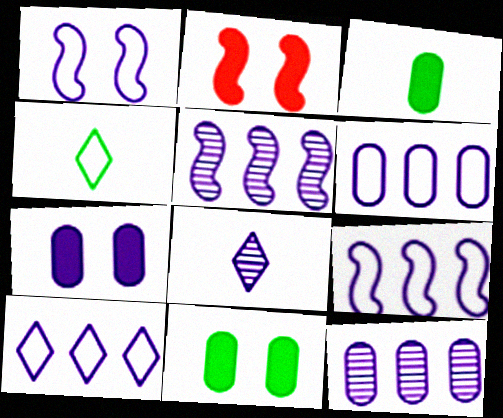[[2, 4, 12], 
[6, 9, 10], 
[7, 8, 9]]